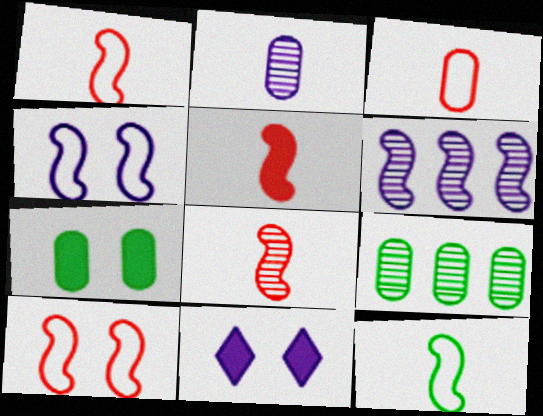[[1, 5, 8], 
[1, 9, 11]]